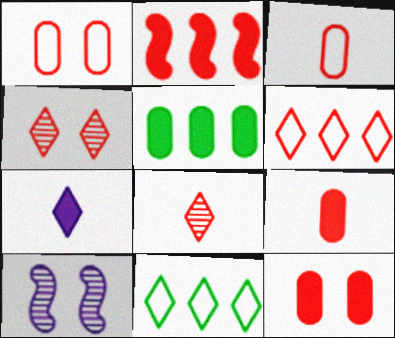[[1, 2, 8], 
[2, 3, 4], 
[4, 7, 11], 
[9, 10, 11]]